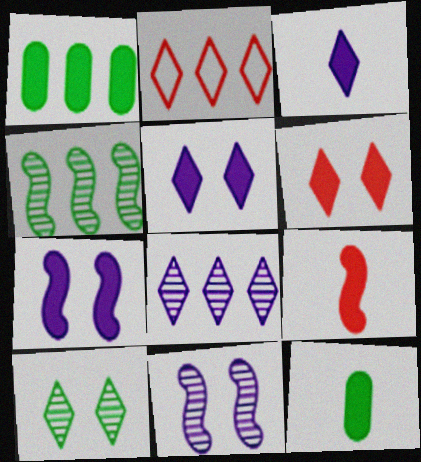[[1, 5, 9], 
[2, 3, 10], 
[2, 11, 12], 
[3, 9, 12]]